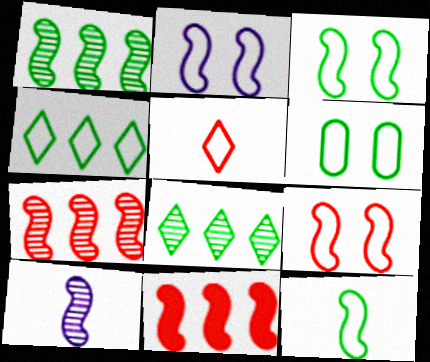[[2, 3, 9], 
[3, 10, 11], 
[4, 6, 12]]